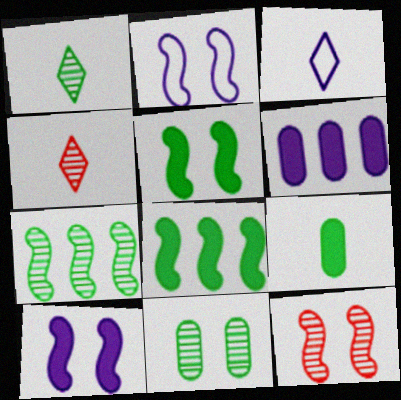[[1, 7, 11], 
[2, 5, 12]]